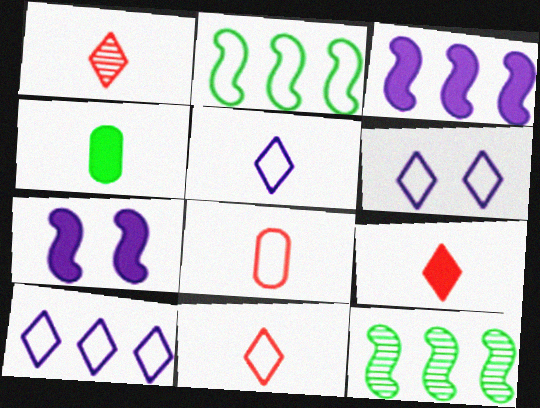[[1, 9, 11], 
[2, 6, 8], 
[5, 6, 10]]